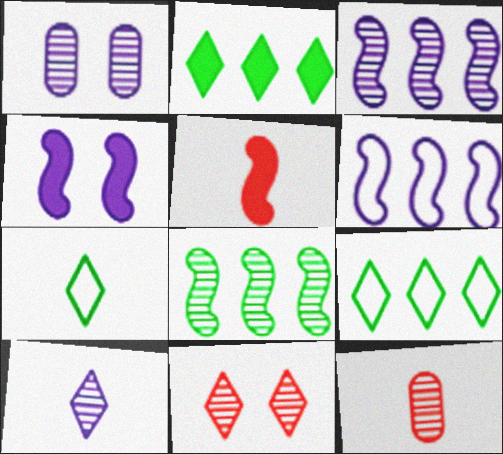[[1, 3, 10], 
[1, 5, 9], 
[4, 9, 12]]